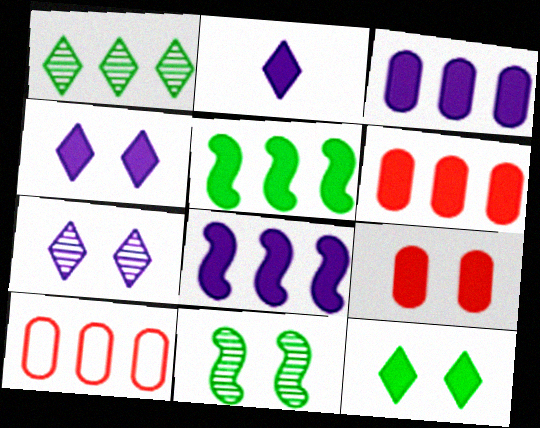[[1, 8, 10], 
[2, 5, 9], 
[2, 10, 11]]